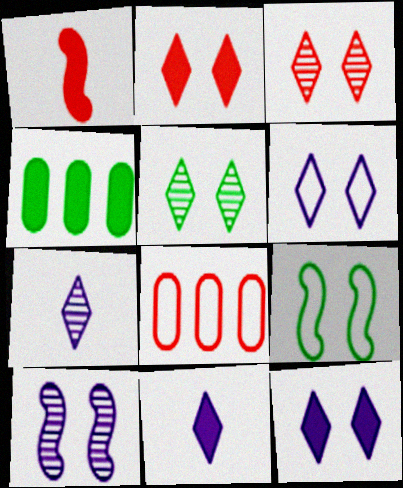[[1, 3, 8], 
[1, 4, 12], 
[2, 5, 6]]